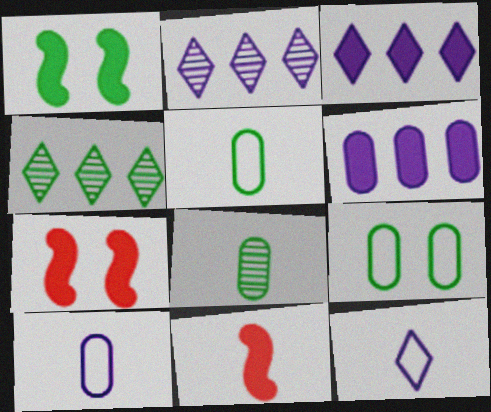[[1, 4, 5], 
[2, 5, 7], 
[2, 9, 11], 
[4, 7, 10], 
[8, 11, 12]]